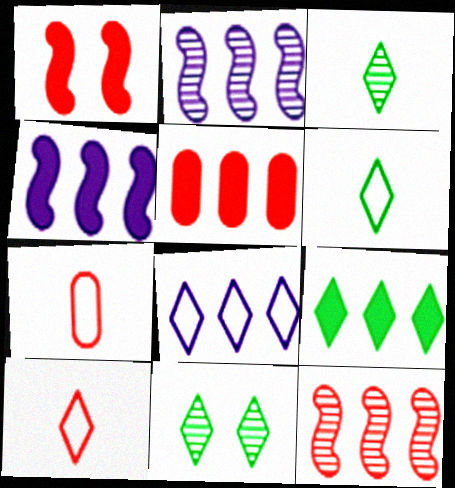[[4, 5, 9], 
[4, 7, 11], 
[6, 9, 11]]